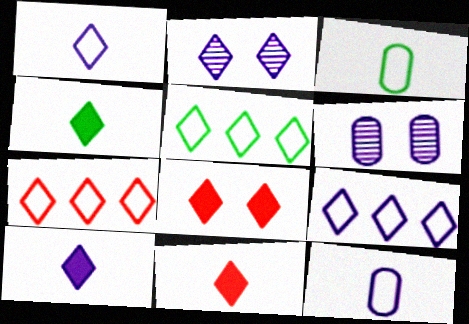[[2, 4, 7], 
[2, 5, 11], 
[2, 9, 10], 
[4, 10, 11], 
[5, 7, 9]]